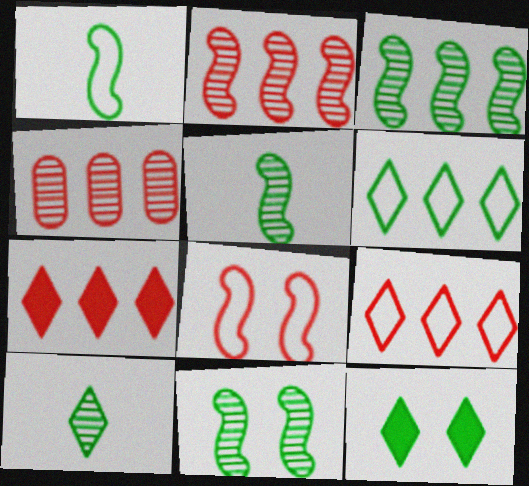[[3, 5, 11], 
[6, 10, 12]]